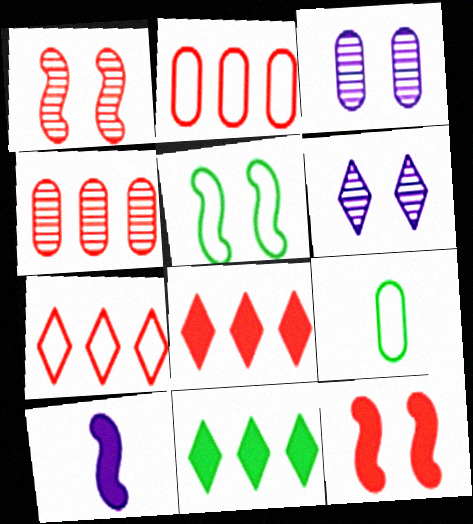[]